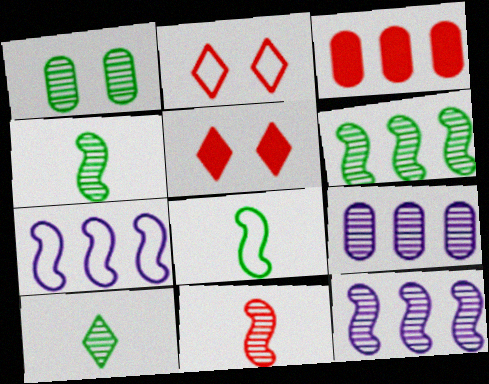[[1, 6, 10], 
[2, 3, 11], 
[5, 8, 9]]